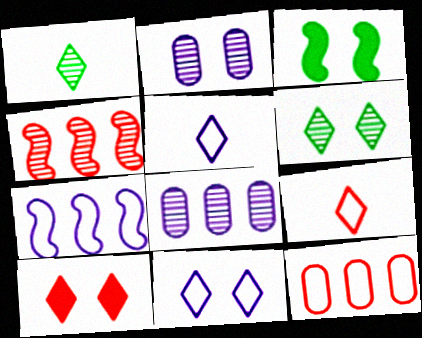[[1, 2, 4], 
[3, 8, 9], 
[6, 10, 11]]